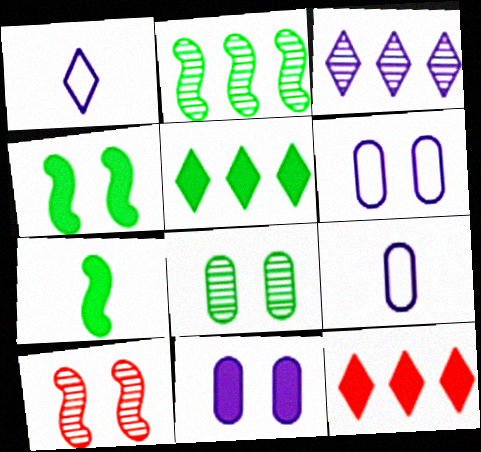[[5, 9, 10], 
[7, 11, 12]]